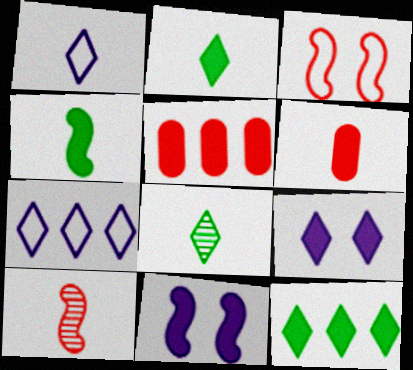[[2, 5, 11], 
[4, 5, 9], 
[6, 11, 12]]